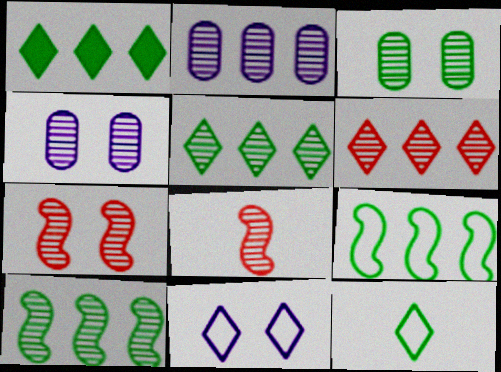[[2, 6, 10], 
[4, 5, 8]]